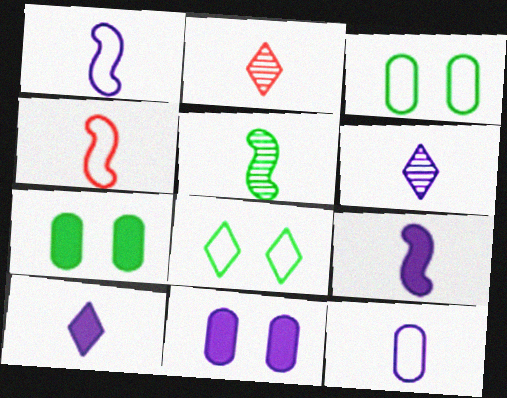[[4, 5, 9], 
[6, 9, 12]]